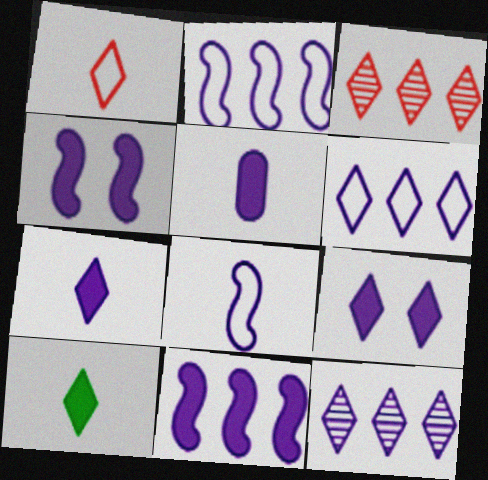[[5, 9, 11]]